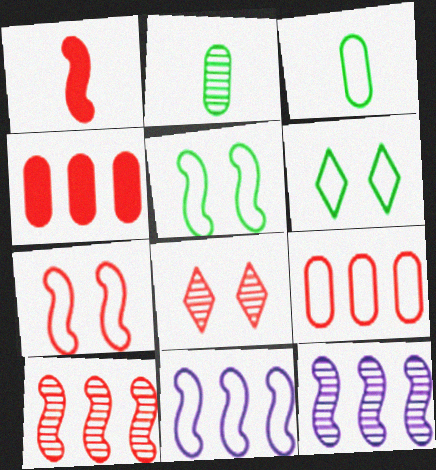[[1, 5, 12], 
[1, 7, 10], 
[1, 8, 9], 
[2, 8, 12]]